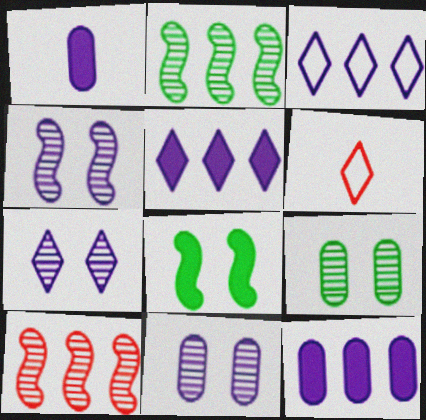[[1, 3, 4], 
[4, 7, 11]]